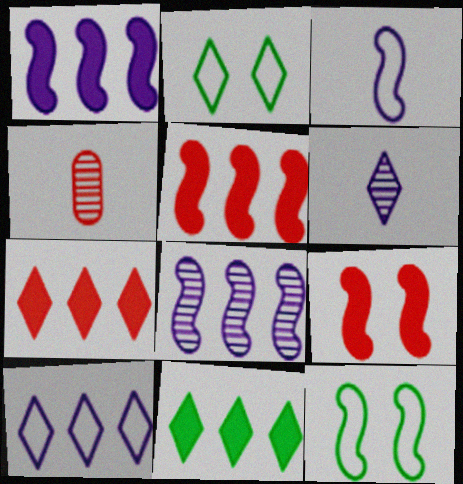[[1, 2, 4], 
[2, 6, 7]]